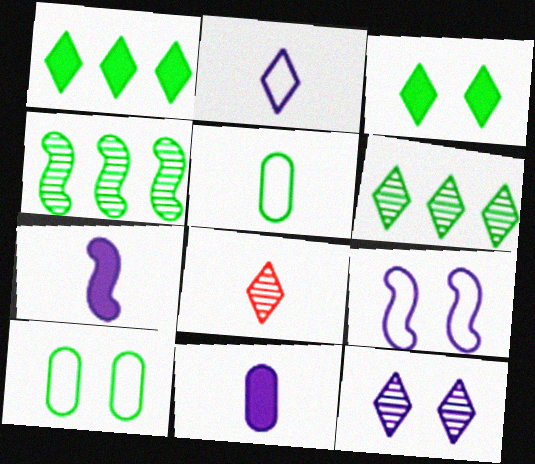[[3, 4, 5], 
[5, 7, 8], 
[6, 8, 12]]